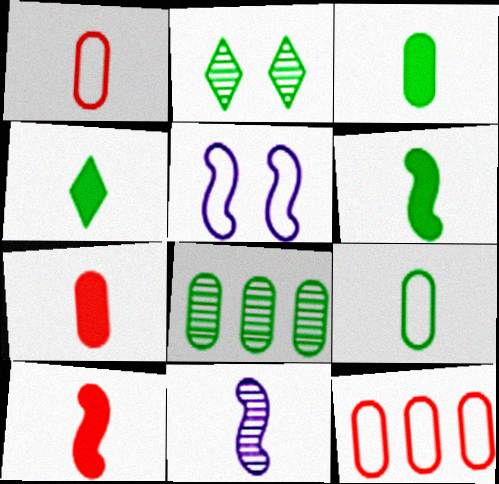[[1, 4, 11], 
[3, 4, 6]]